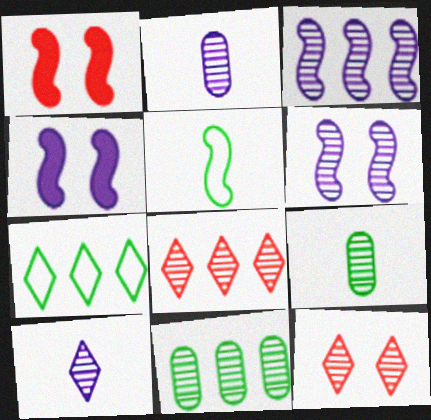[[1, 2, 7], 
[1, 3, 5], 
[3, 8, 11], 
[3, 9, 12], 
[6, 8, 9]]